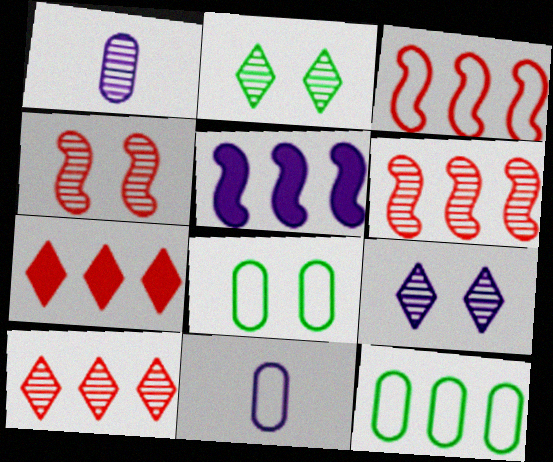[[1, 2, 6], 
[5, 9, 11], 
[5, 10, 12]]